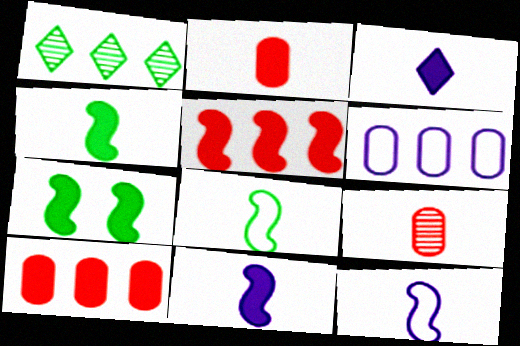[[1, 5, 6], 
[2, 3, 4], 
[3, 7, 10], 
[3, 8, 9], 
[5, 7, 11]]